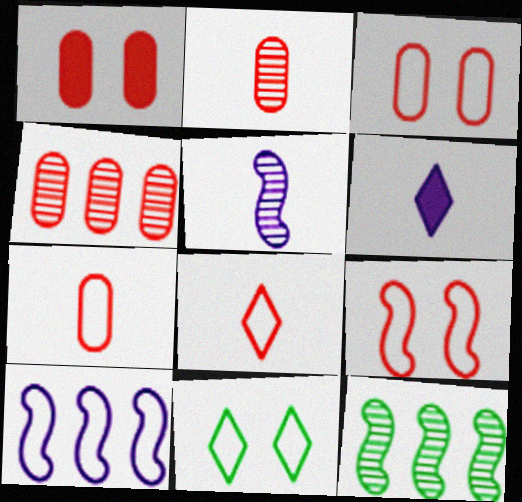[[1, 4, 7], 
[3, 6, 12], 
[7, 10, 11]]